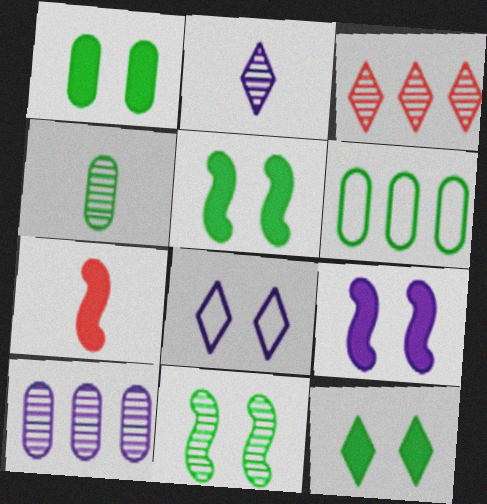[[1, 4, 6], 
[1, 5, 12]]